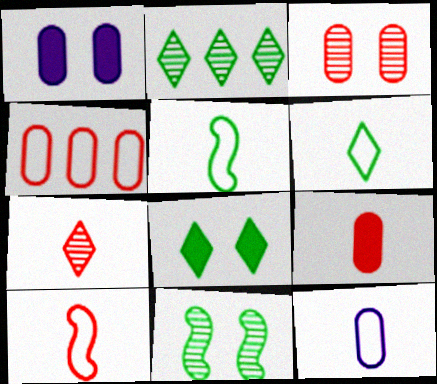[[1, 2, 10], 
[2, 6, 8], 
[3, 4, 9], 
[6, 10, 12], 
[7, 9, 10]]